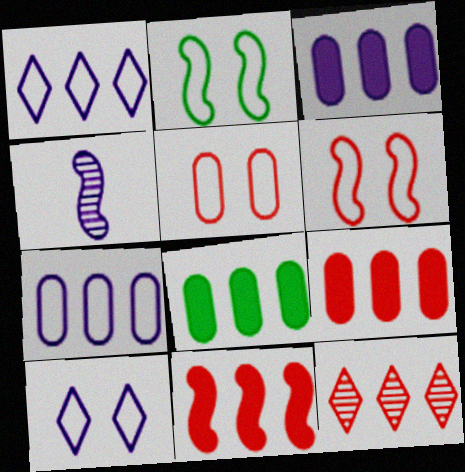[[2, 4, 11], 
[2, 5, 10], 
[3, 4, 10], 
[3, 8, 9]]